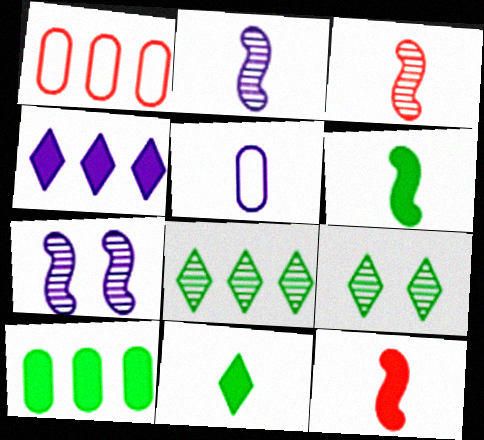[[1, 7, 11], 
[3, 5, 11], 
[4, 5, 7]]